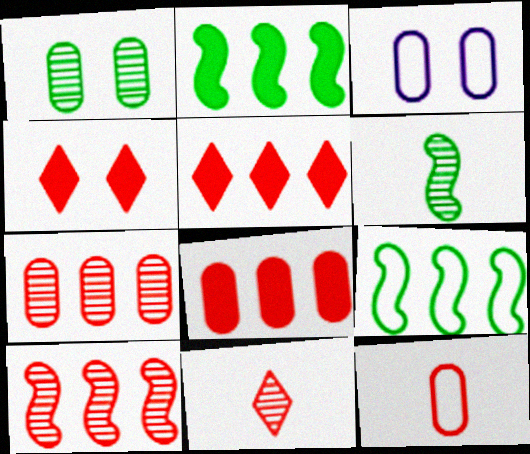[[2, 3, 11], 
[3, 5, 6], 
[4, 10, 12]]